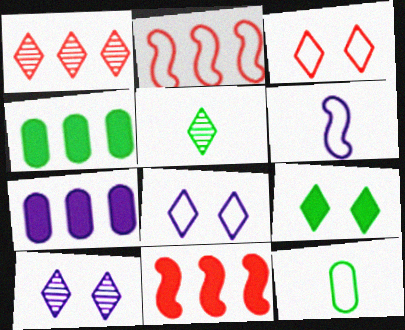[[1, 5, 10], 
[2, 8, 12], 
[3, 9, 10], 
[6, 7, 10], 
[10, 11, 12]]